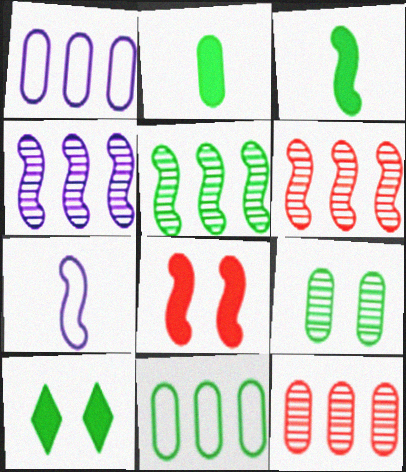[[2, 9, 11], 
[4, 5, 6], 
[5, 7, 8], 
[7, 10, 12]]